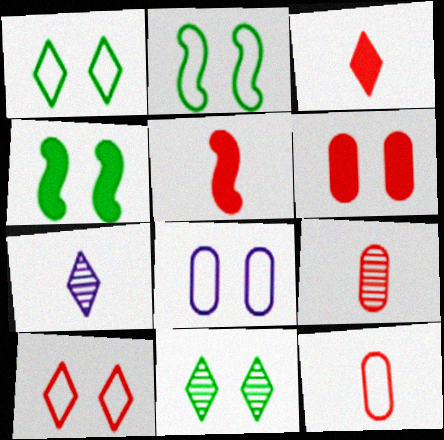[[2, 8, 10]]